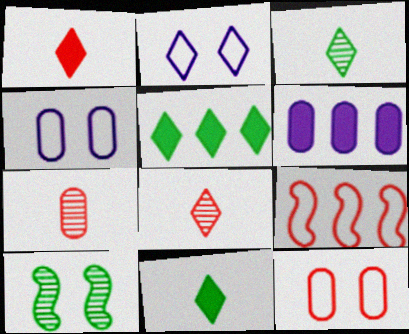[[2, 5, 8]]